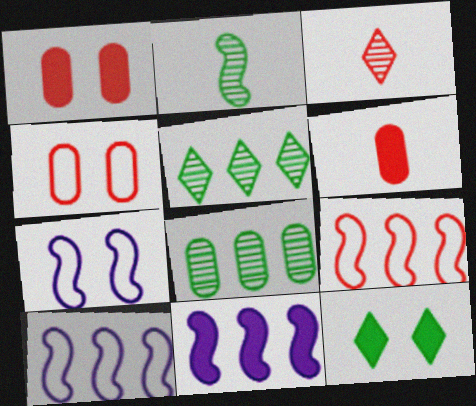[[1, 3, 9], 
[5, 6, 7], 
[6, 11, 12]]